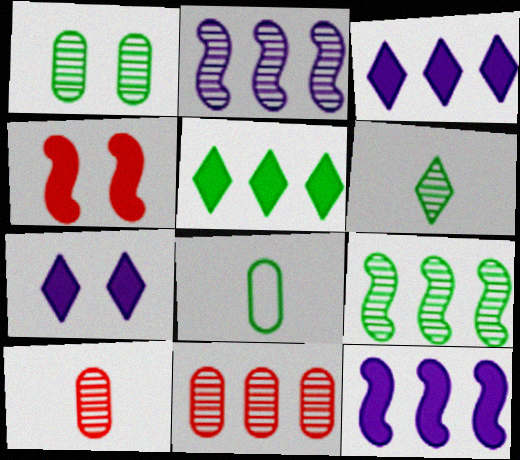[[1, 6, 9]]